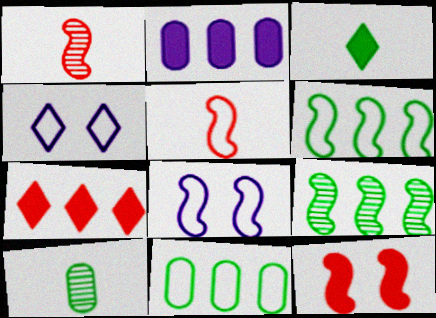[[2, 3, 12], 
[4, 5, 11], 
[5, 6, 8], 
[7, 8, 10]]